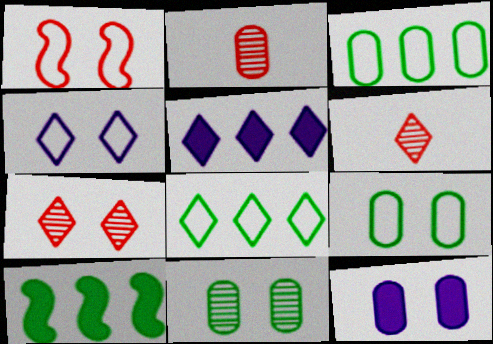[[1, 4, 9], 
[2, 3, 12], 
[2, 4, 10]]